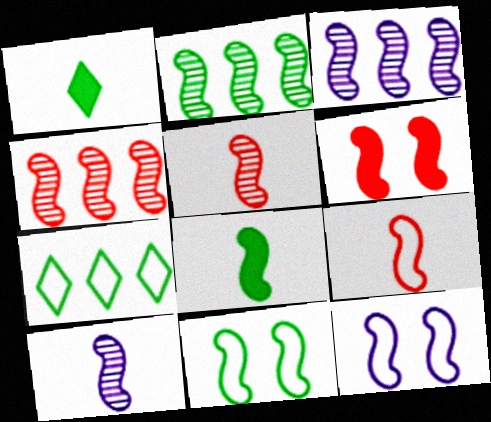[[2, 3, 4], 
[2, 8, 11], 
[4, 6, 9], 
[4, 8, 12], 
[8, 9, 10]]